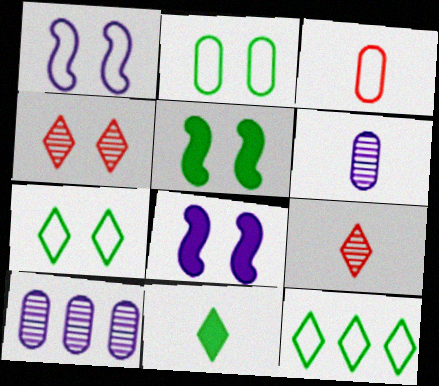[[1, 3, 12], 
[2, 4, 8]]